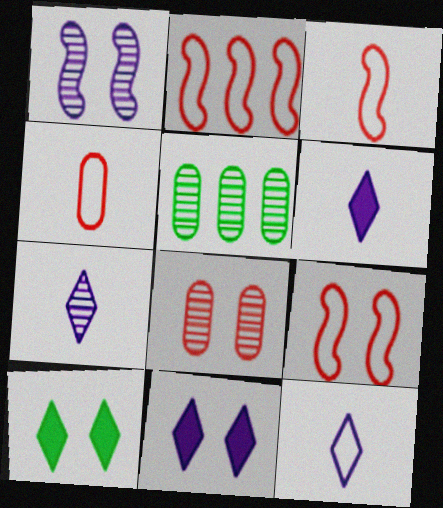[[2, 3, 9], 
[3, 5, 11], 
[5, 6, 9], 
[6, 7, 12]]